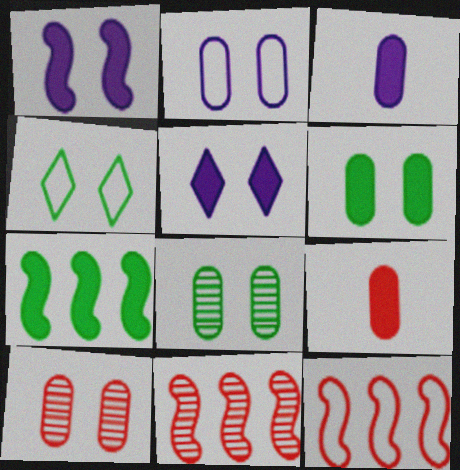[[1, 4, 10], 
[2, 6, 10], 
[3, 4, 11], 
[5, 7, 9]]